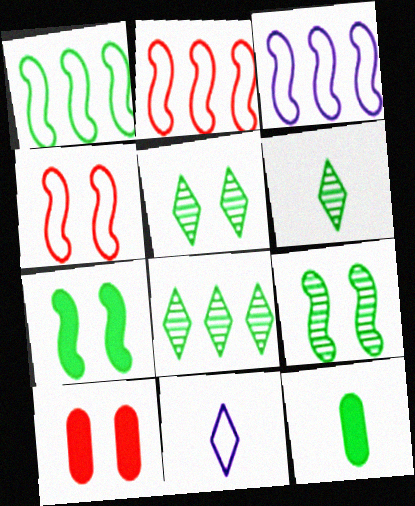[[1, 2, 3], 
[1, 5, 12], 
[3, 6, 10], 
[5, 6, 8]]